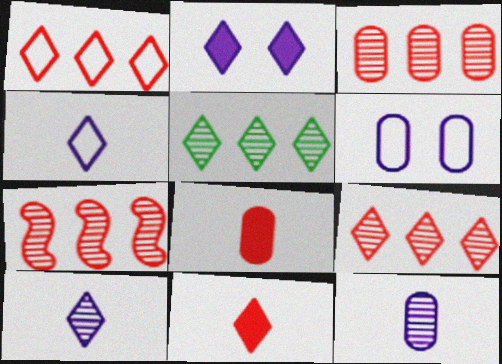[[3, 7, 9]]